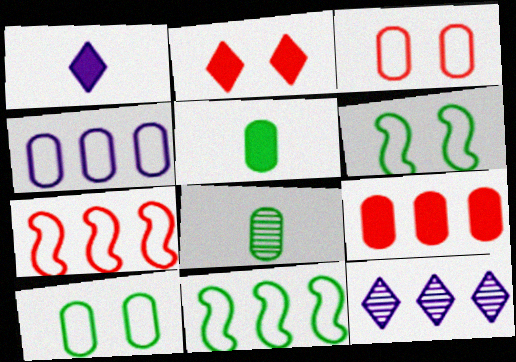[[9, 11, 12]]